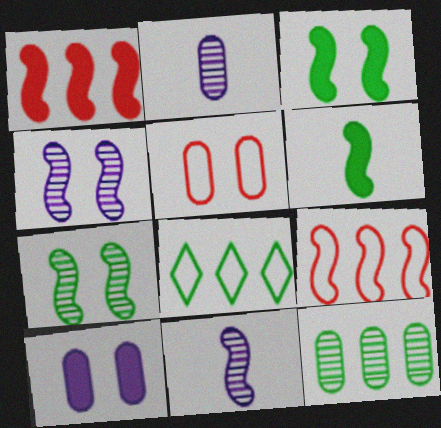[[3, 9, 11], 
[4, 6, 9]]